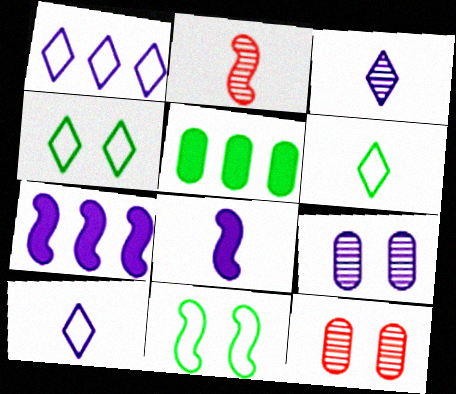[[1, 8, 9], 
[2, 7, 11], 
[6, 7, 12], 
[7, 9, 10]]